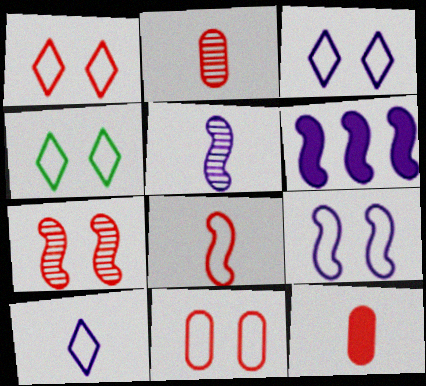[[1, 3, 4], 
[2, 4, 6], 
[4, 9, 11], 
[5, 6, 9]]